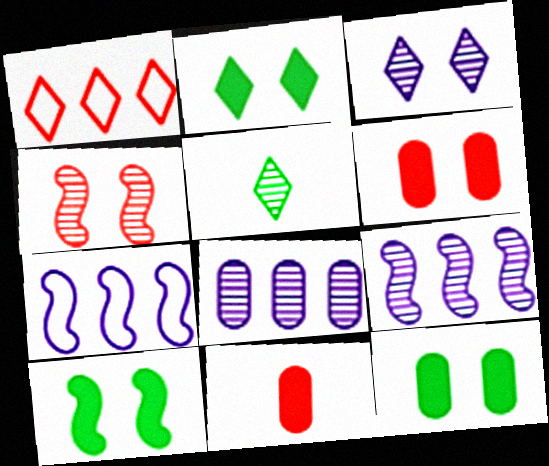[[1, 4, 11], 
[2, 10, 12], 
[4, 5, 8], 
[5, 6, 7]]